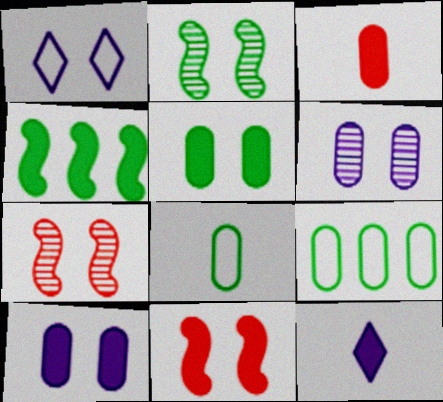[[1, 5, 7], 
[3, 6, 9], 
[7, 9, 12]]